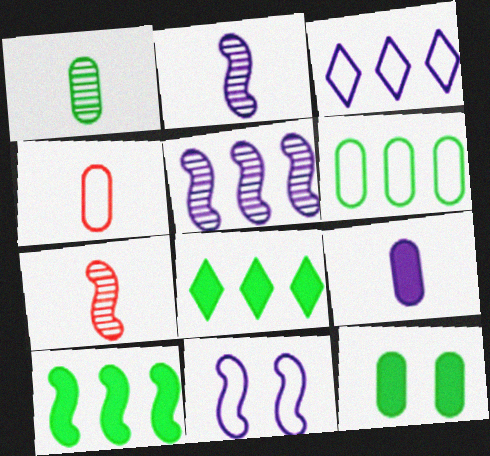[[1, 4, 9], 
[1, 6, 12], 
[3, 7, 12], 
[7, 10, 11]]